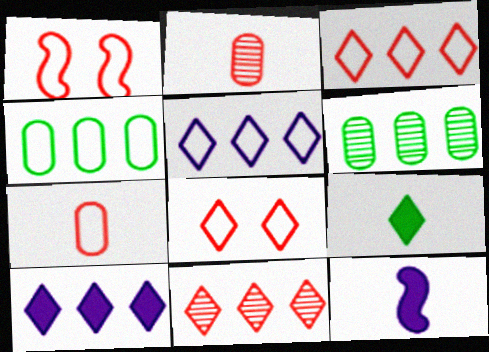[[1, 3, 7], 
[6, 8, 12]]